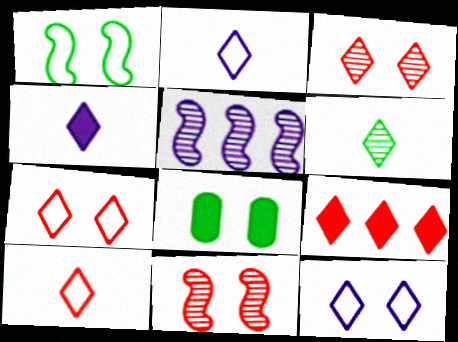[[3, 9, 10], 
[4, 6, 10], 
[5, 8, 10], 
[6, 9, 12], 
[8, 11, 12]]